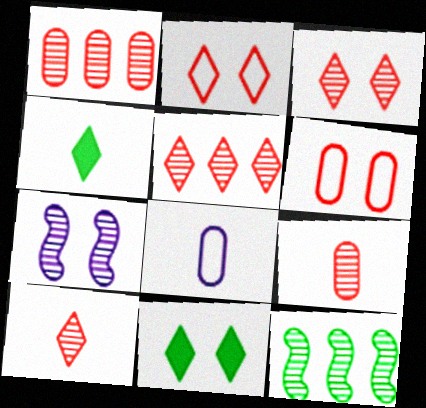[[3, 5, 10], 
[6, 7, 11]]